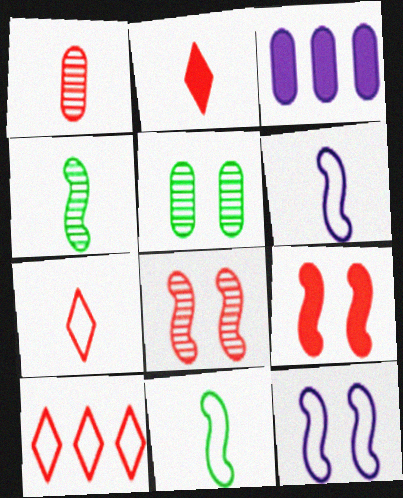[[1, 9, 10]]